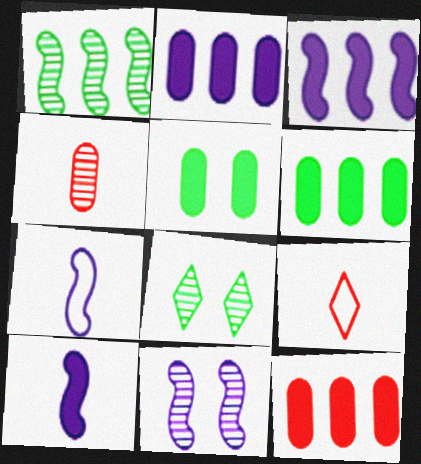[[2, 6, 12], 
[3, 7, 11], 
[6, 9, 11], 
[7, 8, 12]]